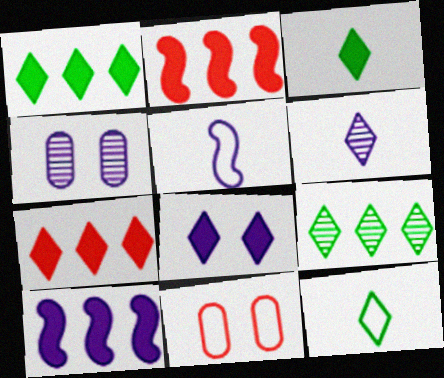[[2, 4, 12], 
[3, 7, 8]]